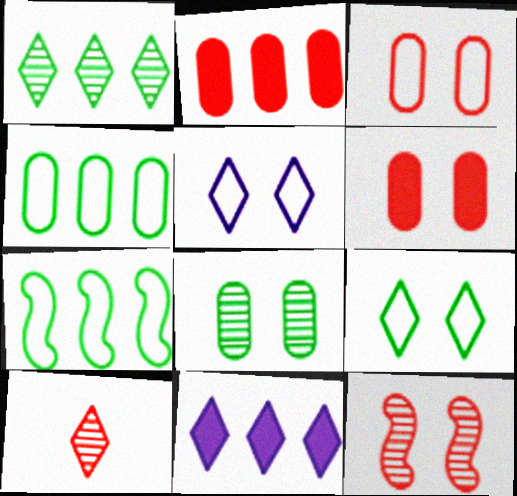[[9, 10, 11]]